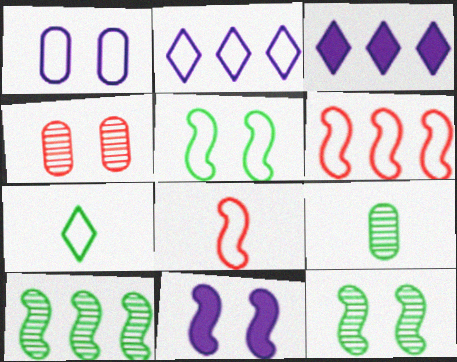[[1, 6, 7], 
[8, 10, 11]]